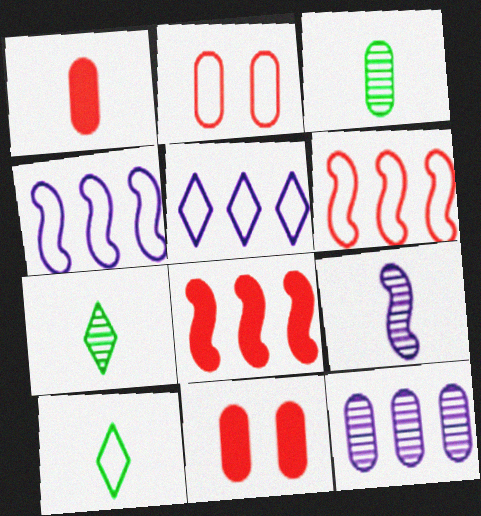[[1, 9, 10], 
[2, 4, 10], 
[4, 7, 11]]